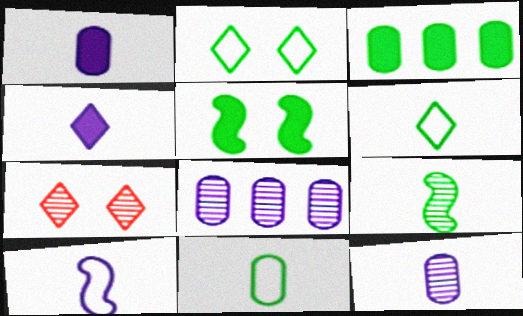[[2, 3, 9], 
[3, 7, 10], 
[4, 10, 12], 
[7, 8, 9]]